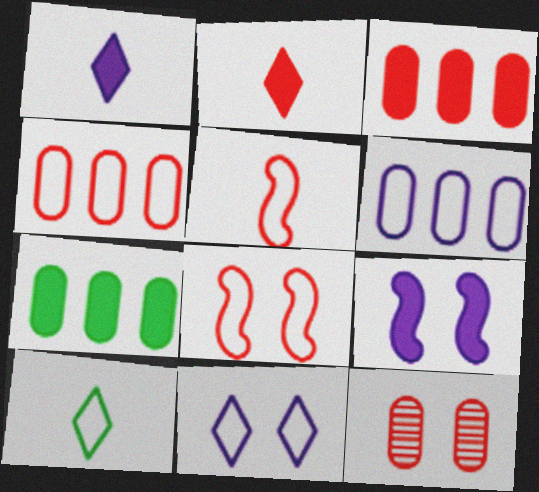[[2, 7, 9], 
[6, 8, 10]]